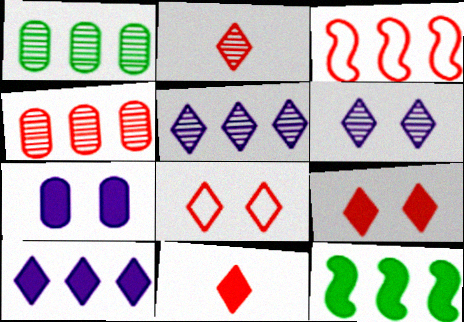[[1, 3, 10], 
[7, 11, 12]]